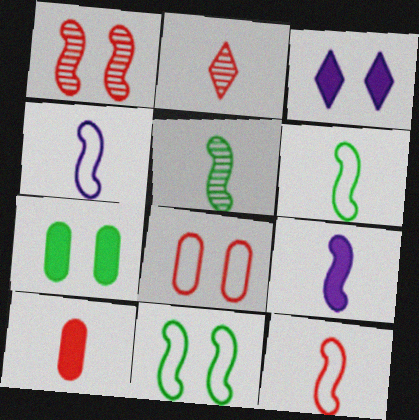[[2, 10, 12], 
[4, 6, 12], 
[5, 9, 12]]